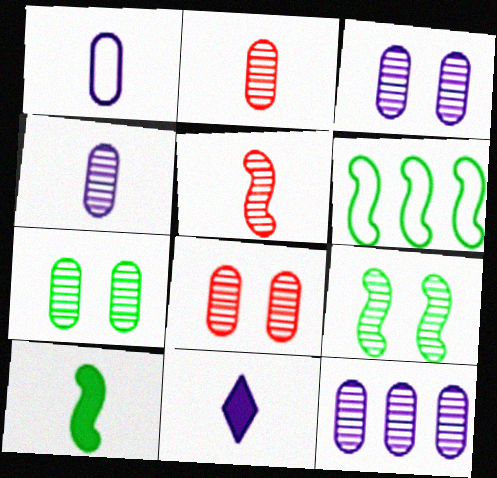[[2, 7, 12], 
[3, 4, 12], 
[3, 7, 8], 
[6, 8, 11], 
[6, 9, 10]]